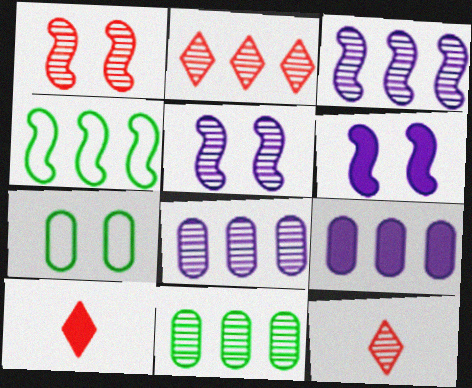[[2, 3, 11], 
[2, 4, 9], 
[3, 7, 10], 
[5, 11, 12]]